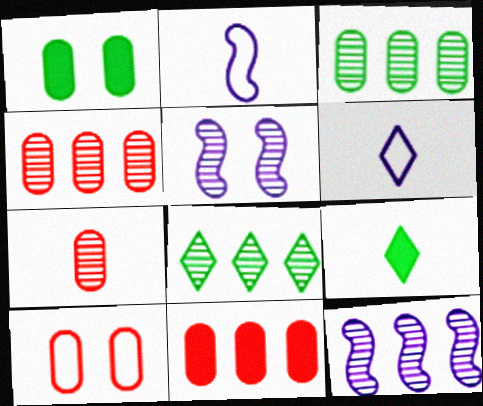[[2, 7, 9], 
[4, 8, 12], 
[5, 7, 8], 
[7, 10, 11], 
[9, 10, 12]]